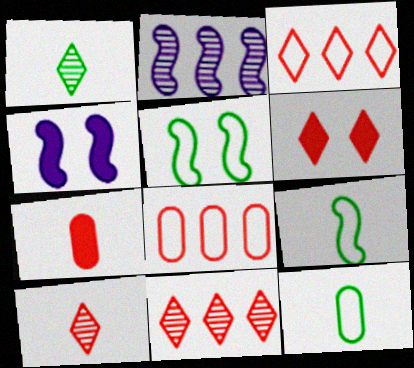[[1, 4, 8], 
[2, 6, 12], 
[3, 6, 10], 
[4, 11, 12]]